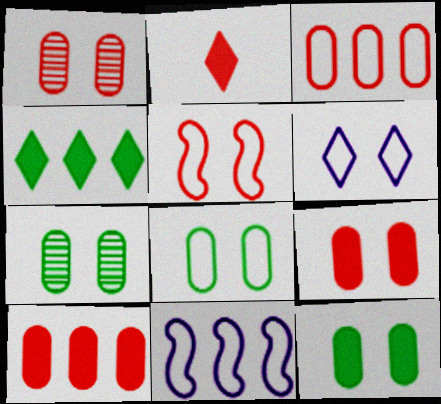[[2, 7, 11], 
[5, 6, 8], 
[7, 8, 12]]